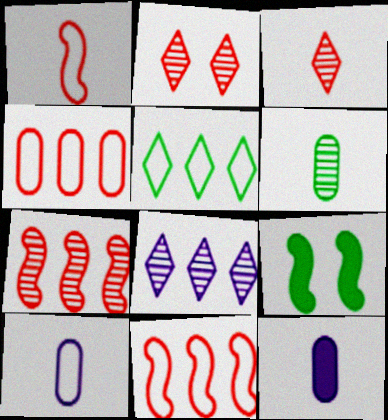[[5, 6, 9]]